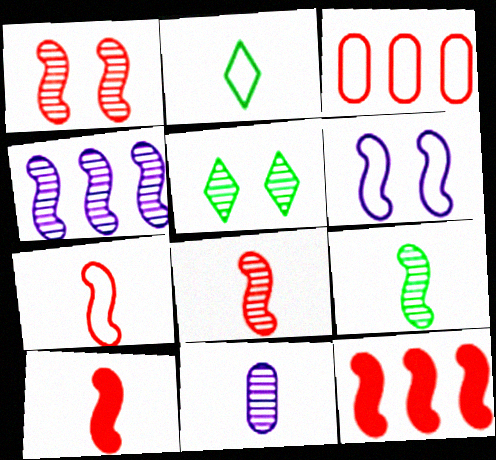[[1, 4, 9], 
[1, 7, 12], 
[2, 3, 6], 
[2, 10, 11], 
[6, 9, 12], 
[7, 8, 10]]